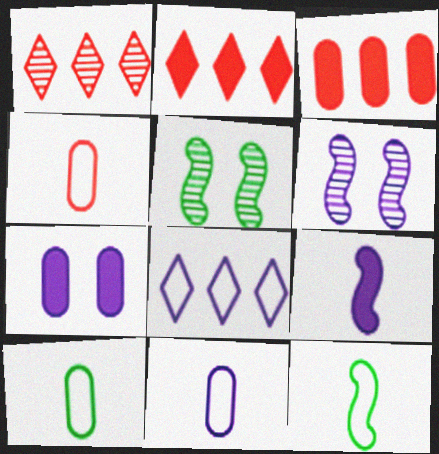[[1, 7, 12], 
[2, 5, 11], 
[2, 6, 10], 
[4, 10, 11]]